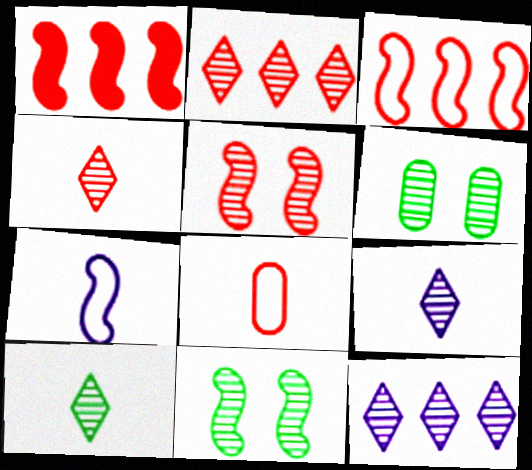[[1, 7, 11], 
[4, 9, 10]]